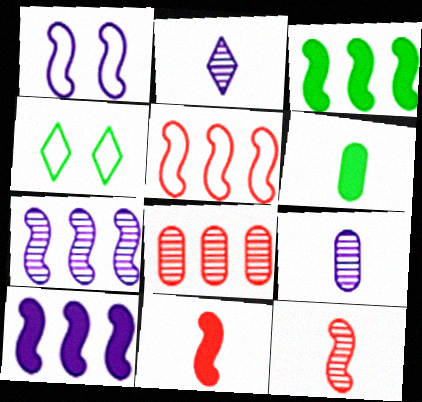[[1, 3, 12], 
[3, 5, 7]]